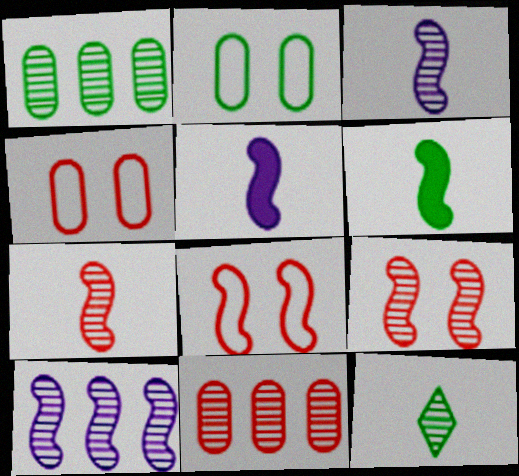[[6, 8, 10]]